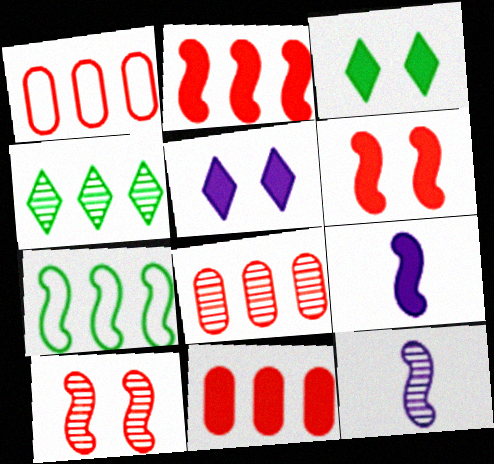[[1, 3, 12], 
[1, 8, 11], 
[3, 9, 11], 
[6, 7, 12], 
[7, 9, 10]]